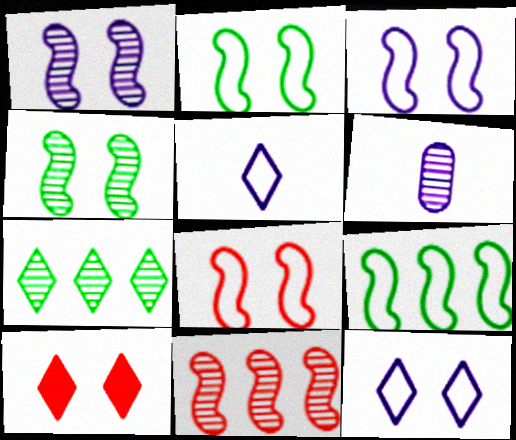[[2, 3, 8], 
[5, 7, 10], 
[6, 9, 10]]